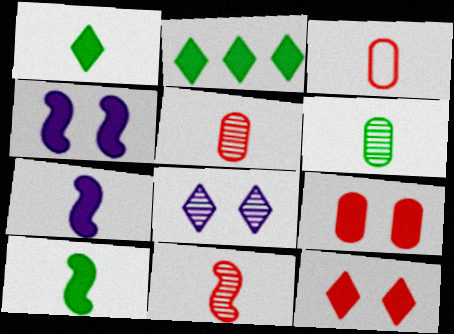[[2, 7, 9]]